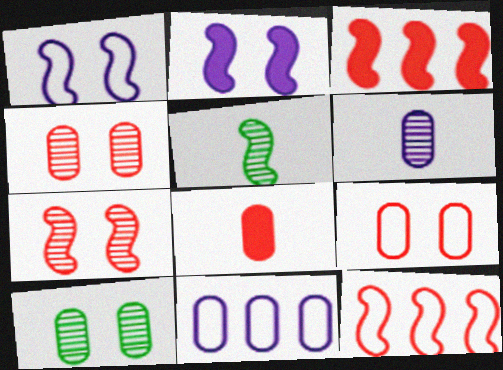[[1, 3, 5], 
[2, 5, 12], 
[8, 10, 11]]